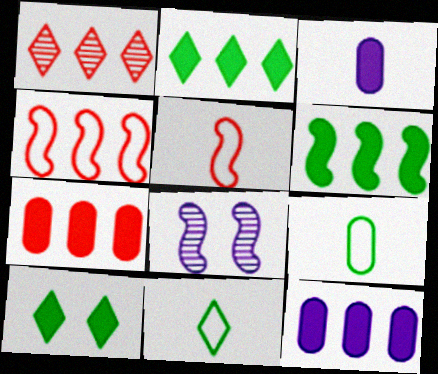[[1, 4, 7], 
[5, 6, 8], 
[7, 8, 11]]